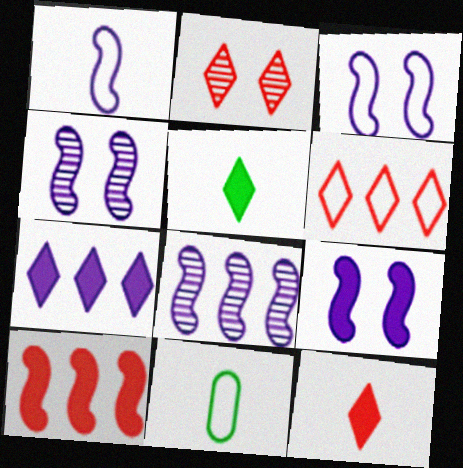[[1, 8, 9], 
[2, 6, 12], 
[3, 4, 9], 
[3, 6, 11]]